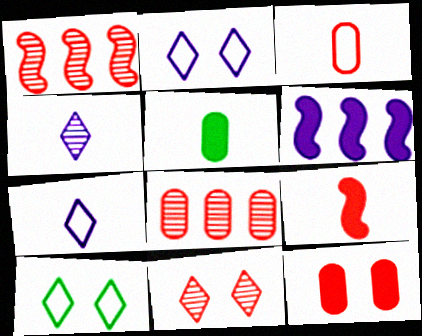[[1, 2, 5], 
[3, 8, 12]]